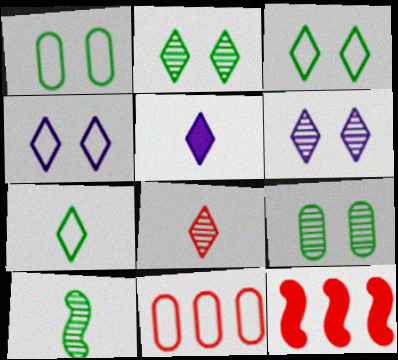[[5, 7, 8]]